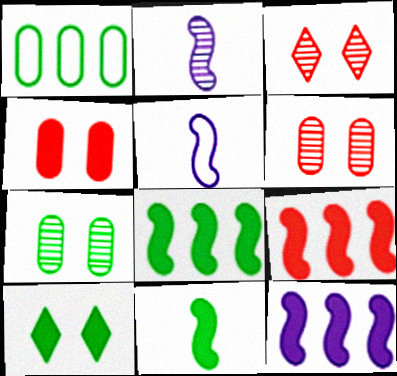[[8, 9, 12]]